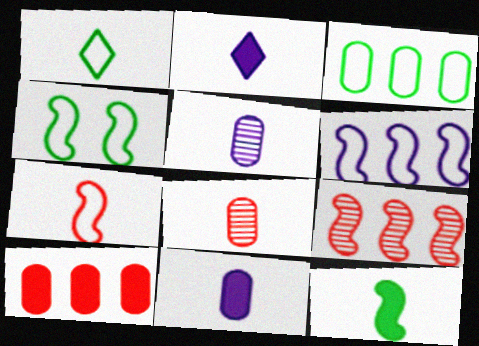[[1, 3, 4], 
[4, 6, 7]]